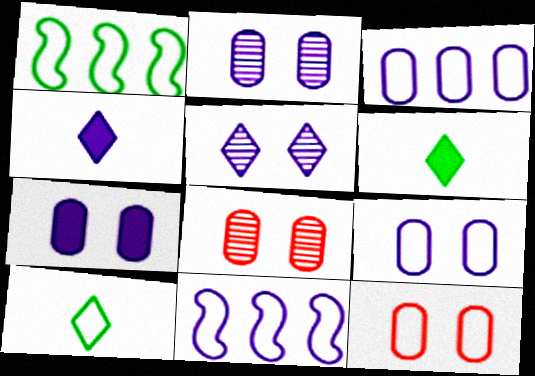[[1, 4, 8], 
[2, 4, 11], 
[2, 7, 9], 
[6, 8, 11], 
[10, 11, 12]]